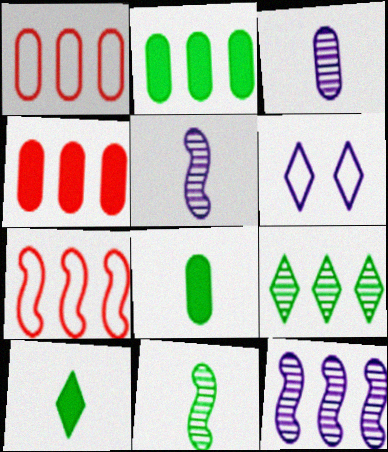[[4, 6, 11]]